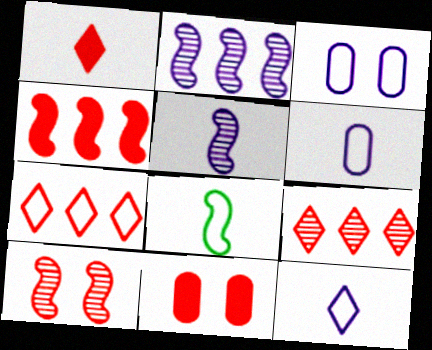[[1, 4, 11], 
[3, 7, 8]]